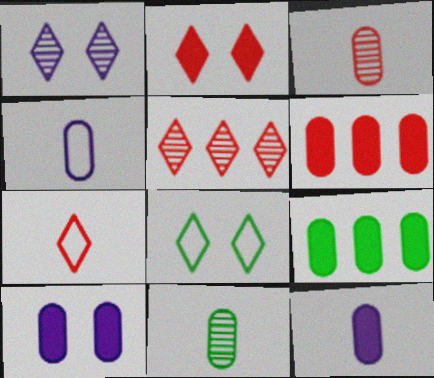[[1, 2, 8], 
[2, 5, 7]]